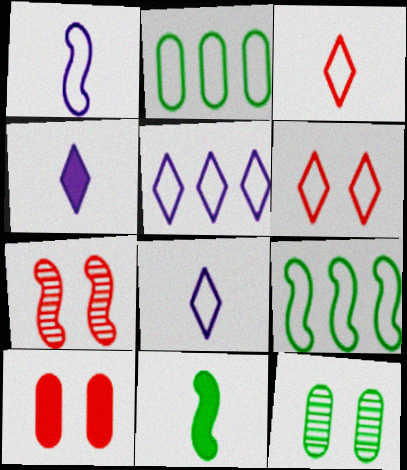[[1, 2, 6], 
[2, 4, 7], 
[6, 7, 10]]